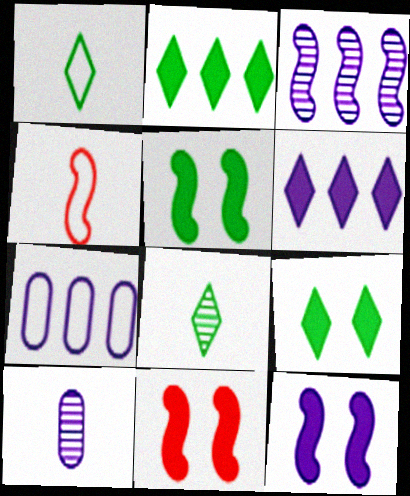[[3, 4, 5], 
[3, 6, 7], 
[5, 11, 12], 
[7, 8, 11]]